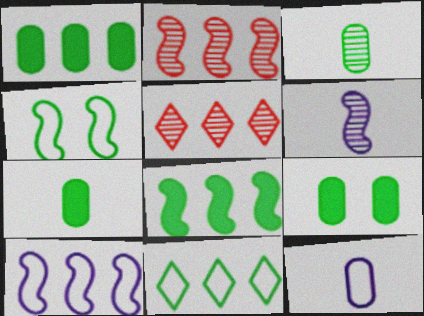[[1, 5, 10], 
[1, 7, 9], 
[2, 8, 10]]